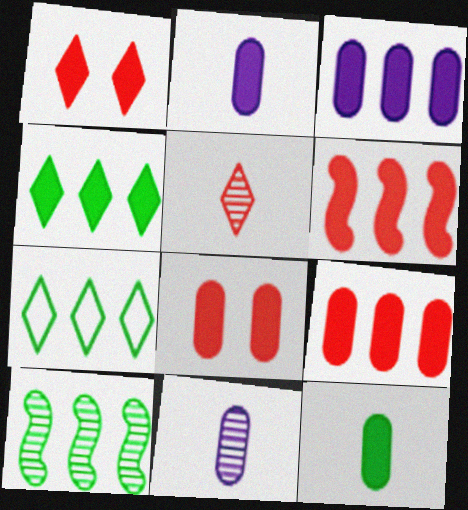[[3, 4, 6], 
[3, 8, 12]]